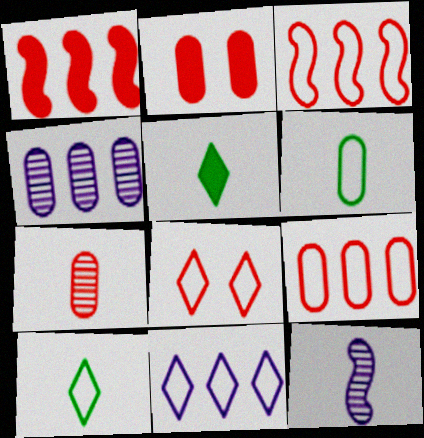[[1, 7, 8], 
[2, 4, 6], 
[2, 7, 9], 
[8, 10, 11]]